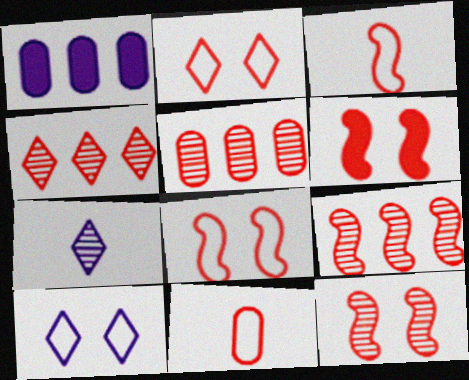[[3, 6, 9], 
[4, 5, 9], 
[4, 6, 11], 
[6, 8, 12]]